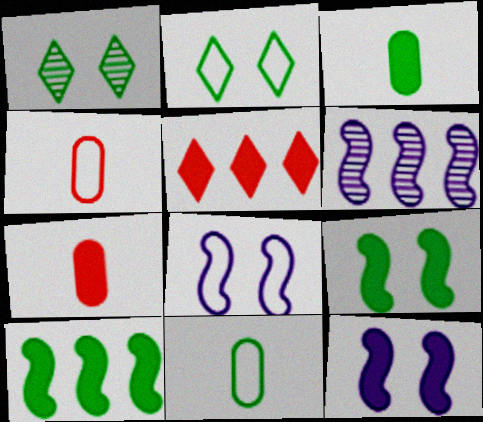[[1, 10, 11], 
[2, 6, 7], 
[3, 5, 12]]